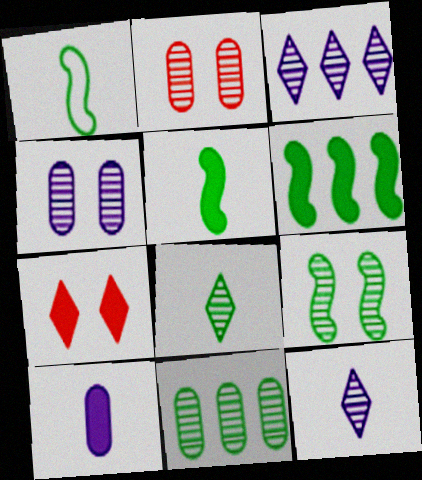[[1, 6, 9], 
[6, 7, 10], 
[8, 9, 11]]